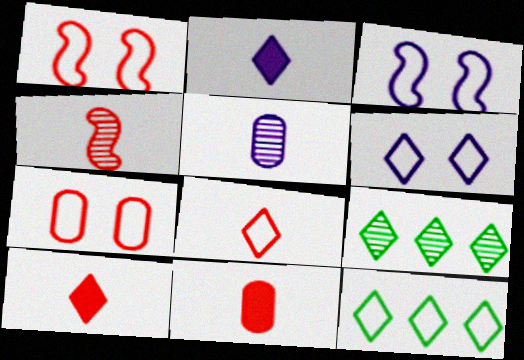[[3, 9, 11], 
[4, 8, 11], 
[6, 8, 12], 
[6, 9, 10]]